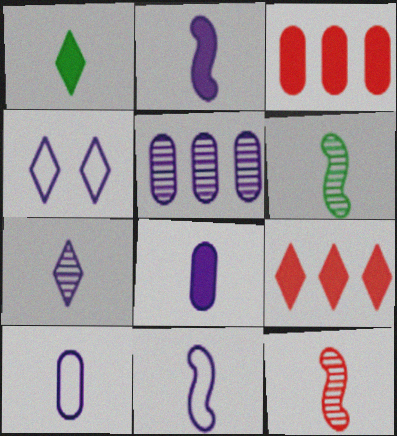[[1, 10, 12], 
[2, 4, 5], 
[2, 7, 10], 
[3, 4, 6], 
[7, 8, 11]]